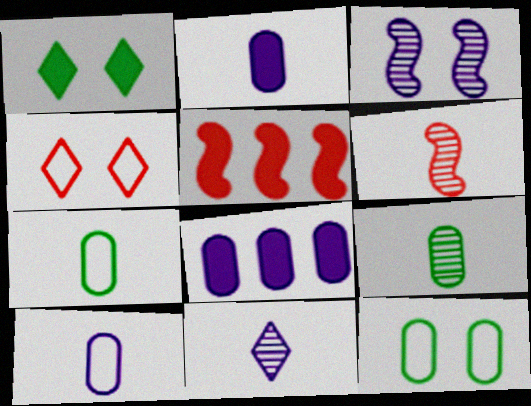[[1, 2, 5], 
[5, 11, 12], 
[6, 9, 11]]